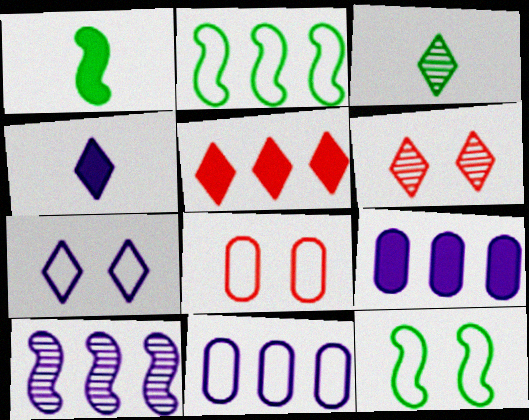[[1, 6, 11], 
[3, 5, 7], 
[7, 8, 12]]